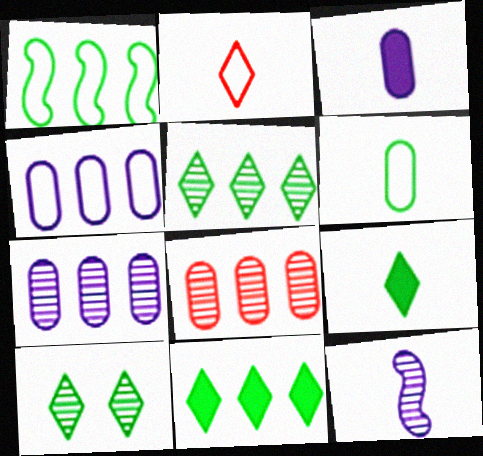[[8, 10, 12]]